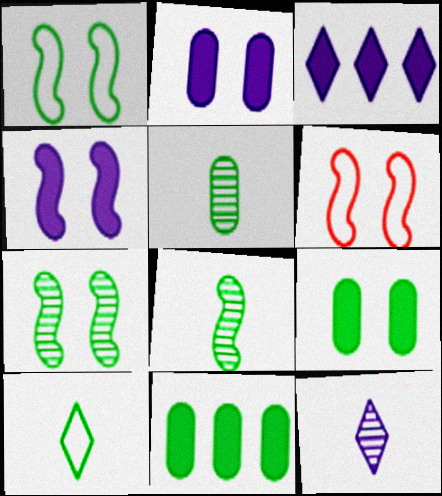[[3, 5, 6], 
[4, 6, 7], 
[6, 11, 12], 
[7, 10, 11]]